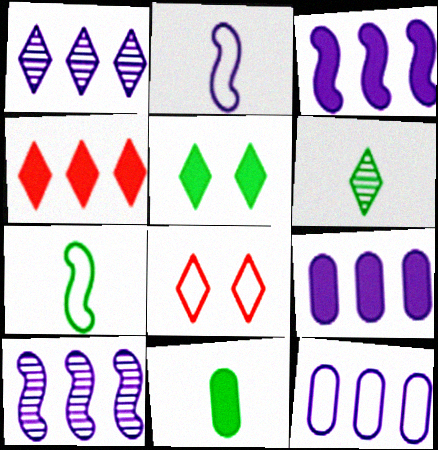[[1, 3, 12], 
[6, 7, 11], 
[7, 8, 12], 
[8, 10, 11]]